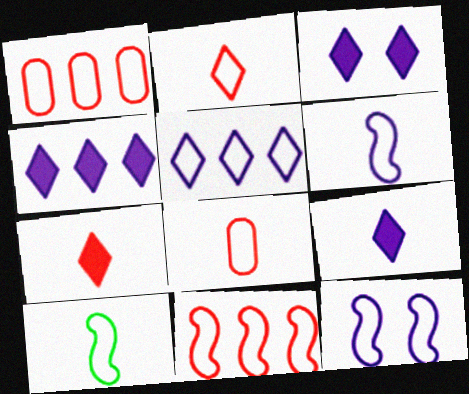[[3, 4, 9], 
[10, 11, 12]]